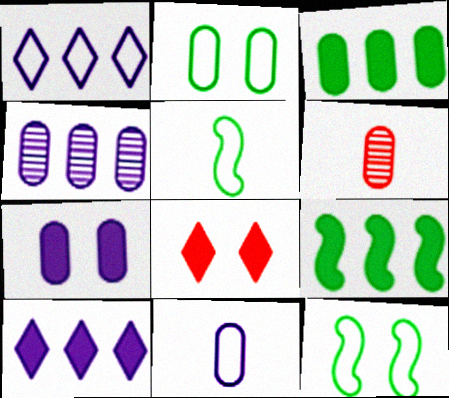[[4, 5, 8], 
[4, 7, 11], 
[6, 10, 12]]